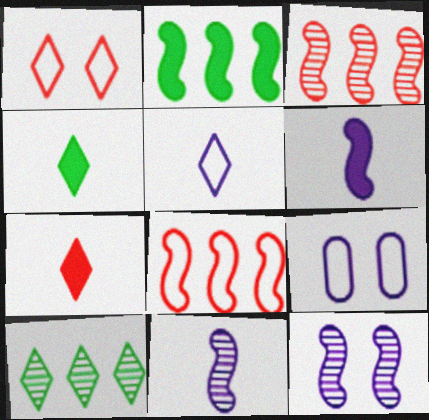[[3, 4, 9]]